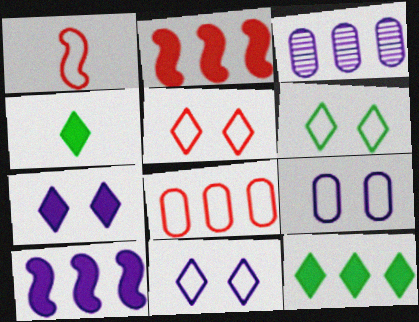[[1, 5, 8], 
[5, 6, 11]]